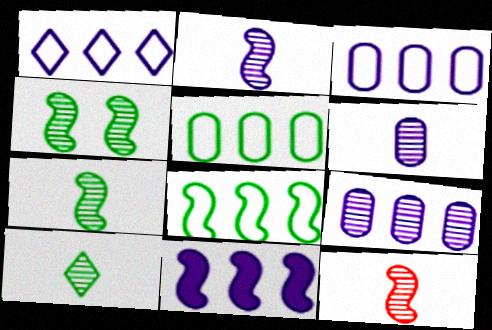[[1, 9, 11], 
[2, 7, 12], 
[6, 10, 12]]